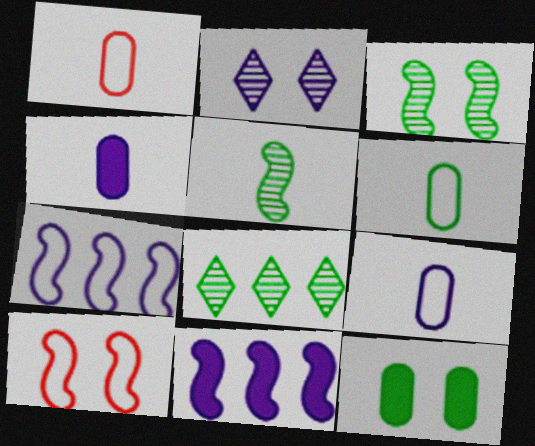[[1, 6, 9], 
[2, 4, 7], 
[2, 9, 11], 
[2, 10, 12], 
[4, 8, 10], 
[5, 10, 11]]